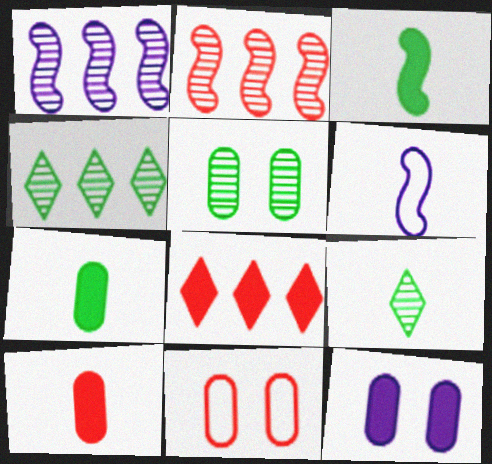[[3, 8, 12], 
[5, 6, 8], 
[5, 11, 12], 
[6, 9, 10]]